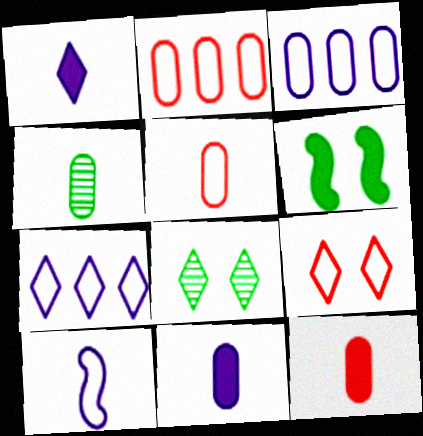[[4, 5, 11]]